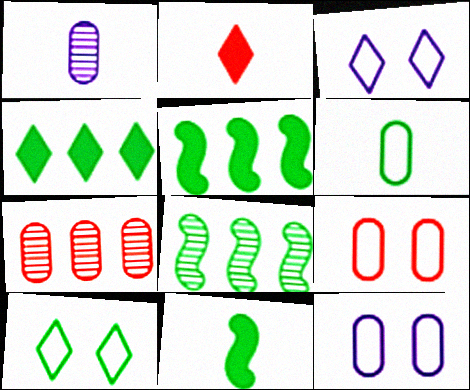[[2, 8, 12], 
[3, 7, 11]]